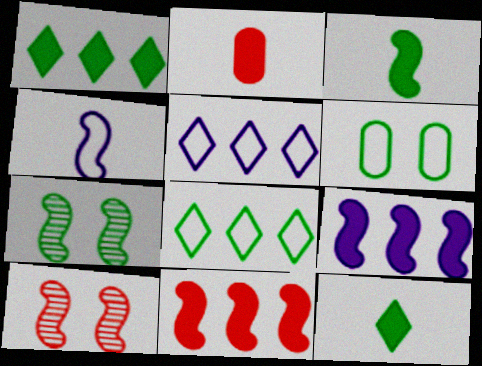[[2, 5, 7], 
[4, 7, 11]]